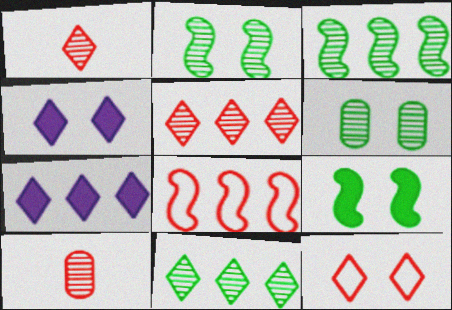[]